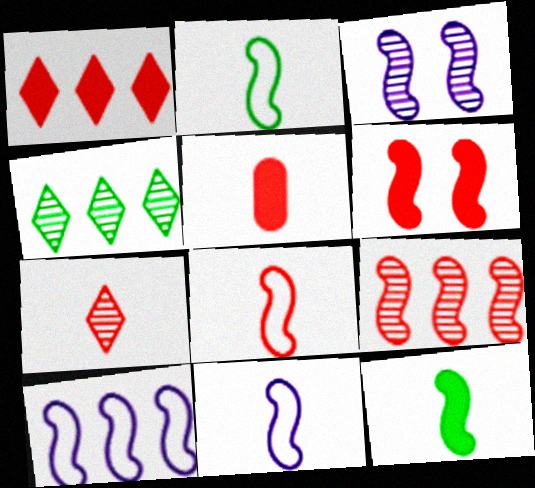[[1, 5, 6], 
[2, 8, 11], 
[5, 7, 8], 
[6, 8, 9]]